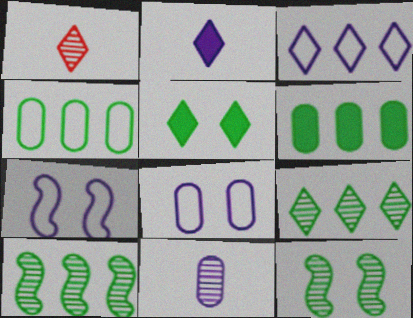[[1, 3, 5], 
[1, 6, 7]]